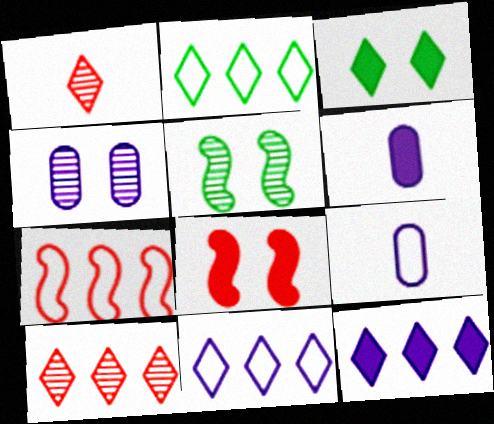[[1, 3, 11], 
[2, 10, 12]]